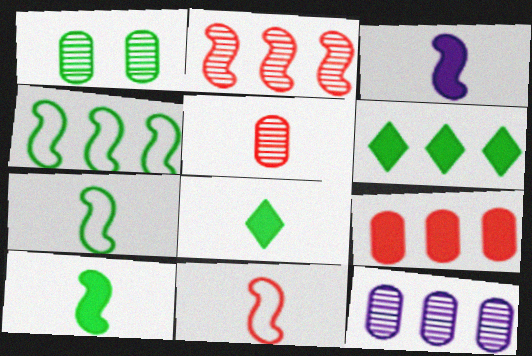[[1, 4, 8], 
[1, 5, 12], 
[1, 6, 7]]